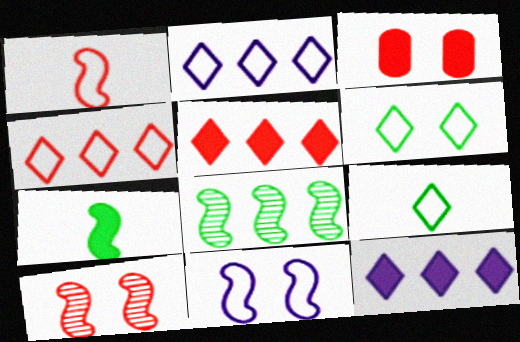[[3, 7, 12]]